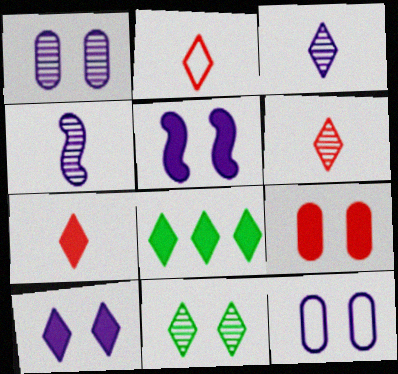[[2, 6, 7], 
[7, 8, 10]]